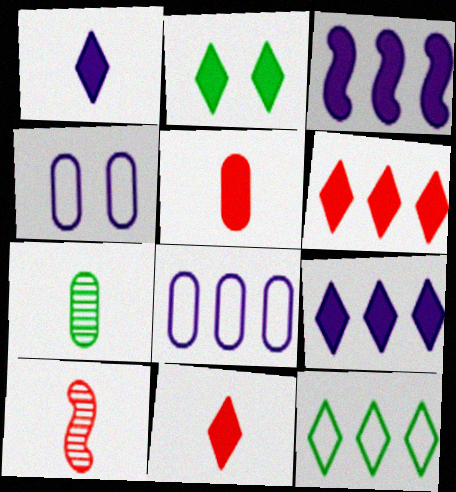[[1, 2, 6], 
[2, 3, 5], 
[2, 8, 10], 
[2, 9, 11]]